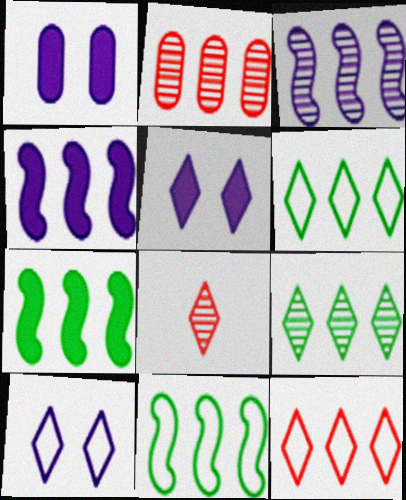[[1, 8, 11], 
[2, 3, 9], 
[2, 4, 6], 
[5, 6, 8]]